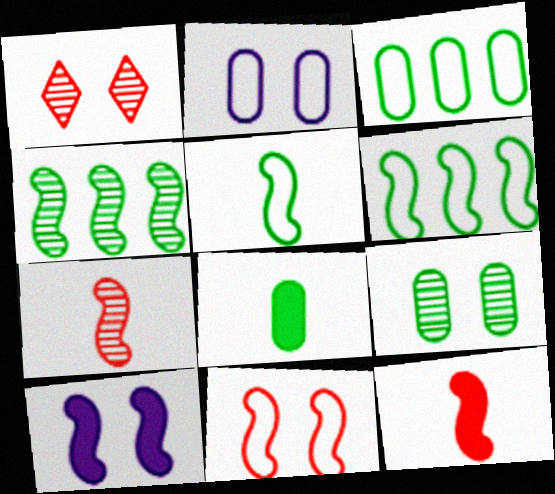[[3, 8, 9], 
[6, 7, 10]]